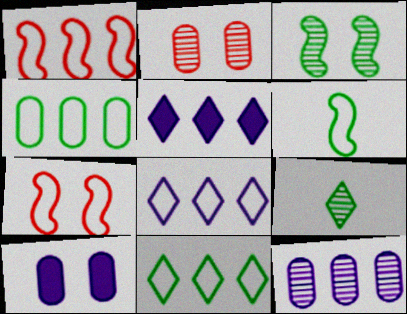[[1, 4, 8], 
[1, 9, 10], 
[2, 5, 6]]